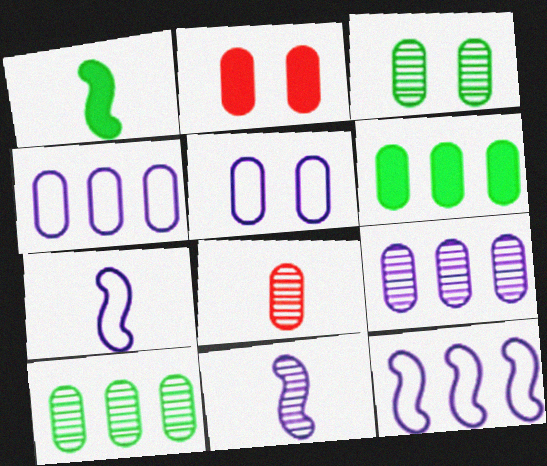[[2, 3, 5], 
[3, 8, 9], 
[5, 6, 8]]